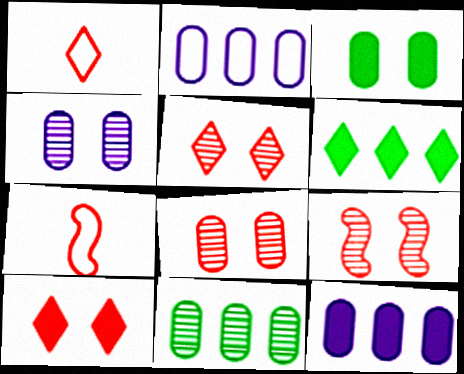[[4, 6, 7], 
[5, 8, 9]]